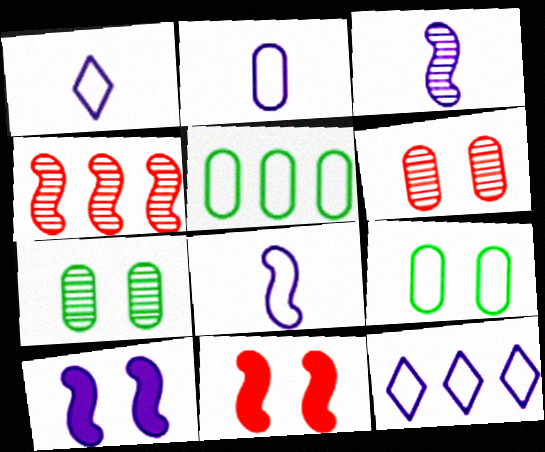[[1, 2, 8]]